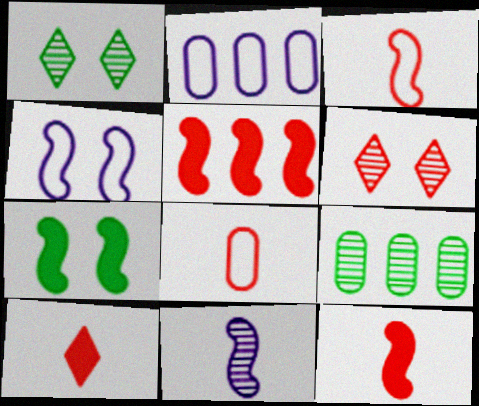[[1, 2, 12], 
[4, 9, 10], 
[5, 6, 8], 
[6, 9, 11]]